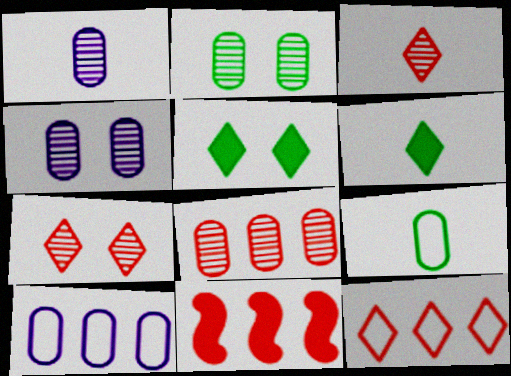[[1, 2, 8], 
[8, 11, 12]]